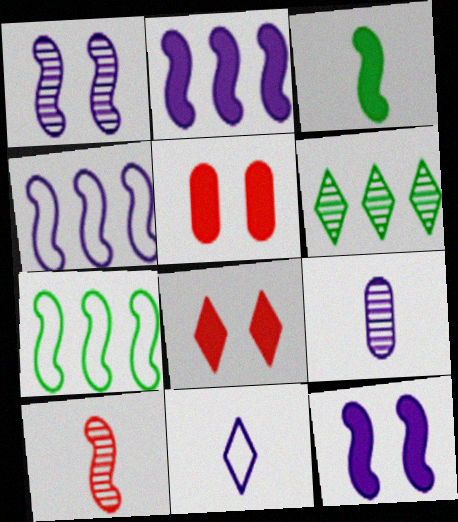[[6, 8, 11], 
[7, 8, 9], 
[7, 10, 12]]